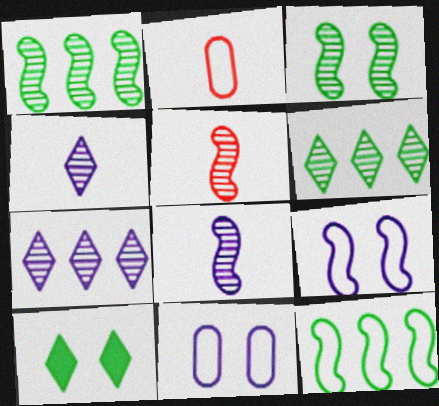[]